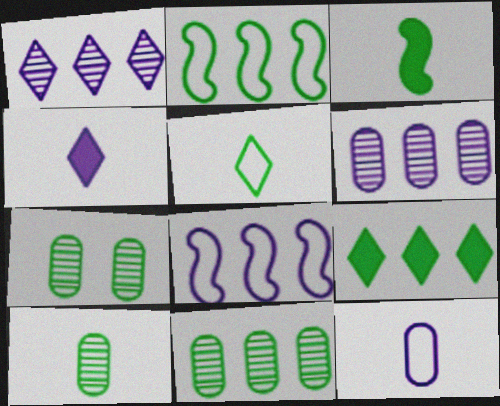[[2, 9, 11], 
[3, 5, 10], 
[7, 10, 11]]